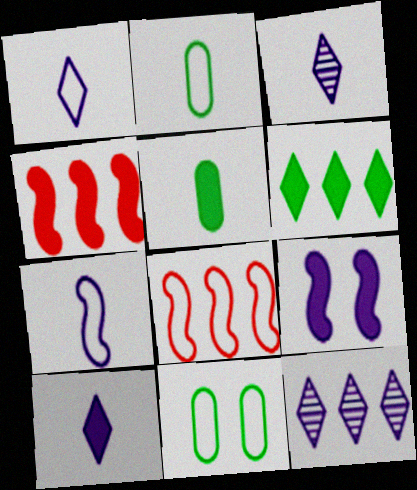[[1, 3, 10], 
[1, 8, 11], 
[3, 4, 11]]